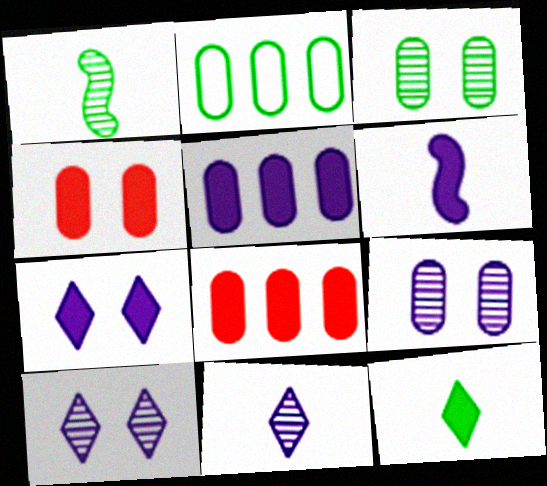[[5, 6, 7]]